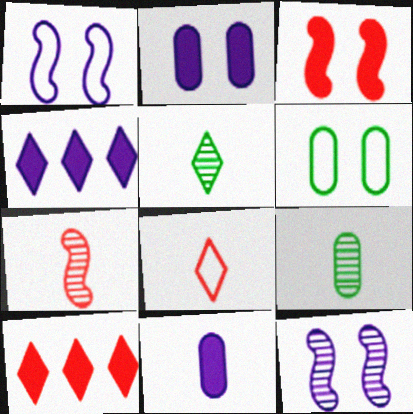[[1, 9, 10], 
[4, 6, 7]]